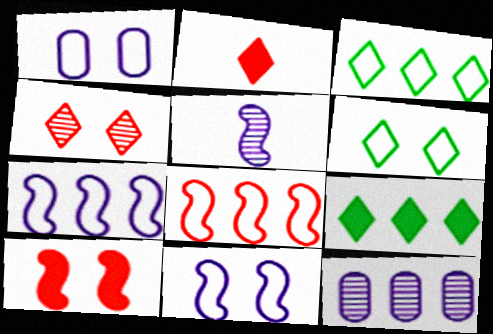[[8, 9, 12]]